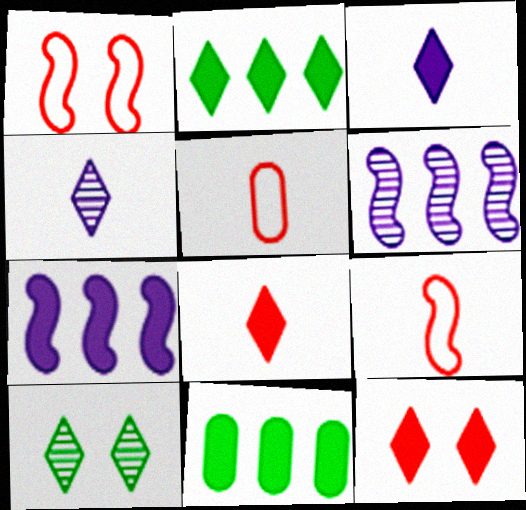[[1, 4, 11], 
[2, 3, 12], 
[5, 7, 10]]